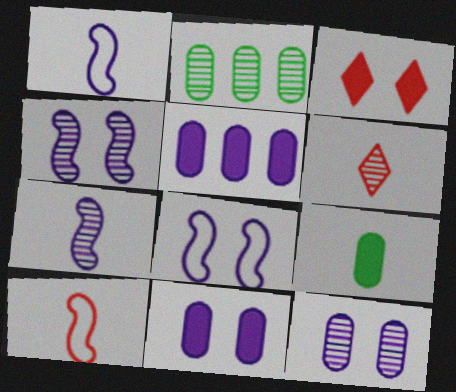[[1, 2, 3], 
[1, 6, 9], 
[2, 4, 6]]